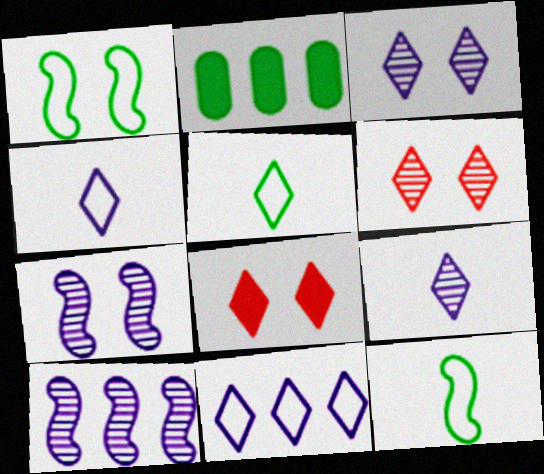[]